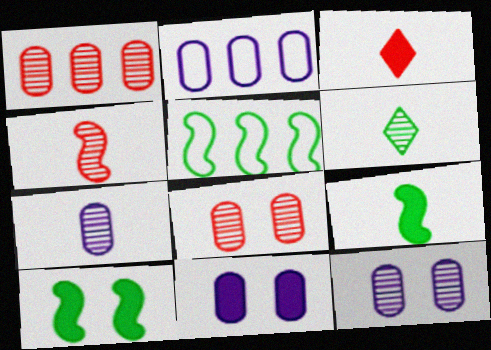[[2, 7, 11], 
[3, 5, 12], 
[4, 6, 7]]